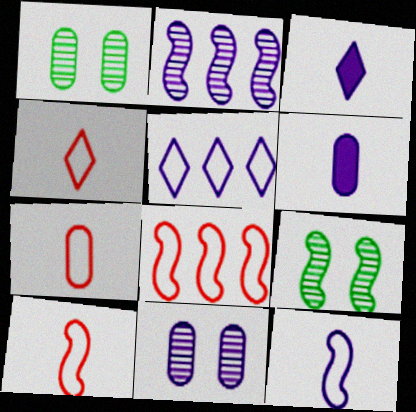[[1, 3, 8], 
[4, 7, 10]]